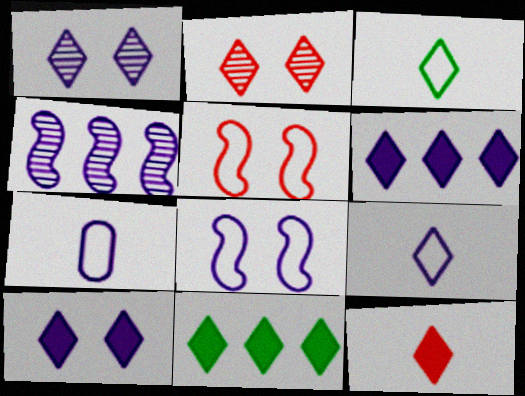[[1, 6, 9], 
[2, 3, 6], 
[2, 9, 11], 
[4, 7, 10], 
[10, 11, 12]]